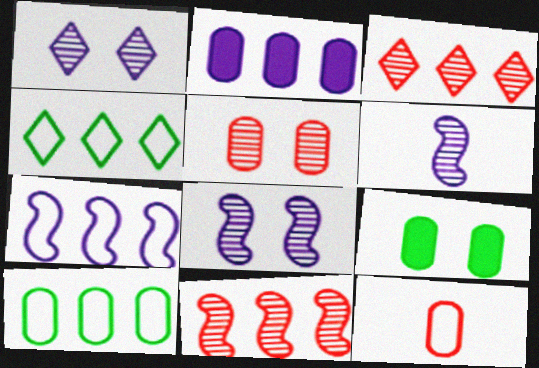[[2, 4, 11]]